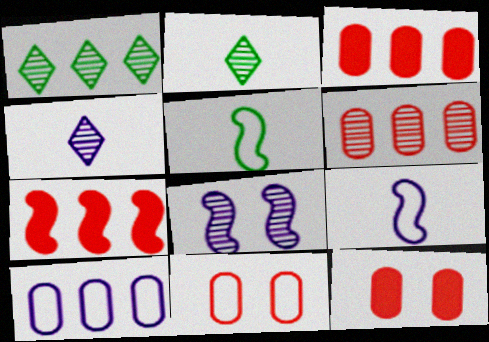[[1, 7, 10], 
[1, 9, 12], 
[2, 6, 8], 
[5, 7, 8]]